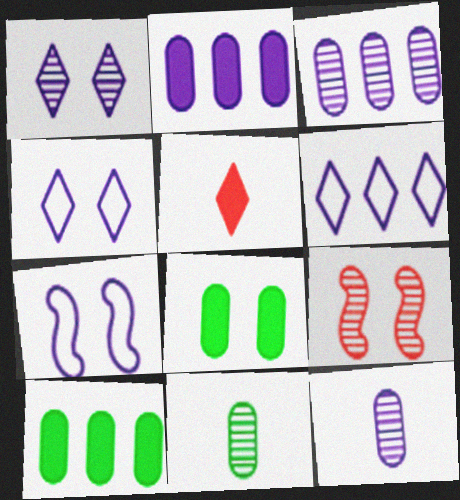[[4, 8, 9]]